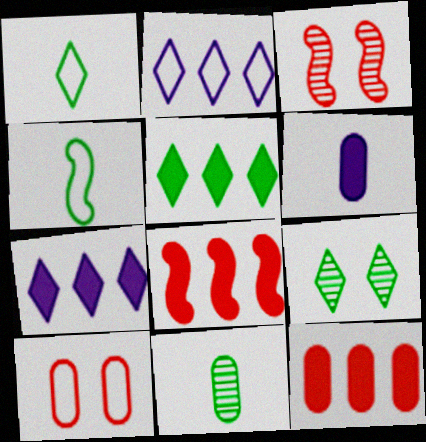[[1, 5, 9], 
[2, 4, 10]]